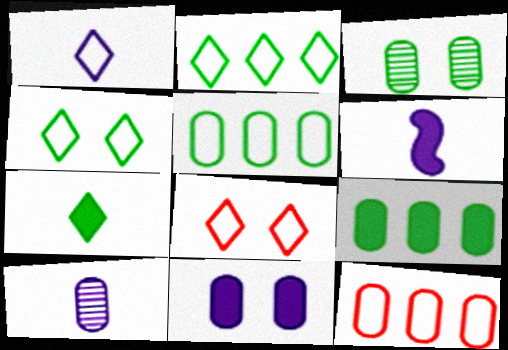[[1, 2, 8], 
[1, 6, 10]]